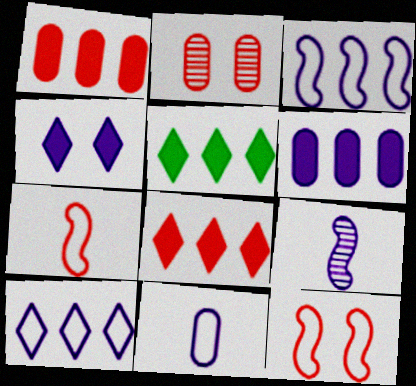[[2, 7, 8]]